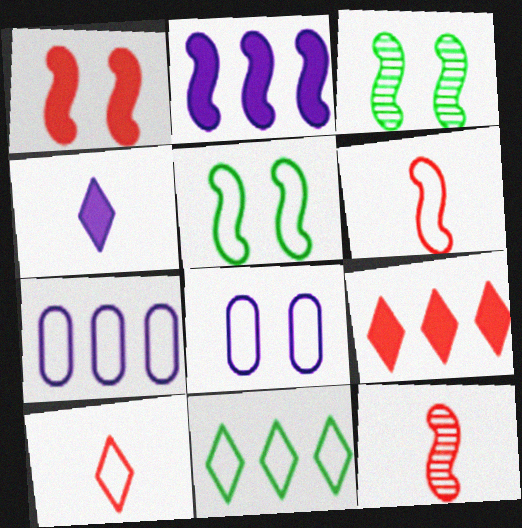[[2, 3, 6], 
[2, 5, 12], 
[5, 7, 10], 
[6, 8, 11]]